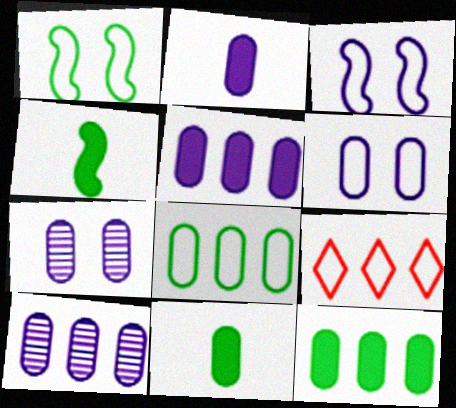[[2, 6, 10], 
[4, 7, 9]]